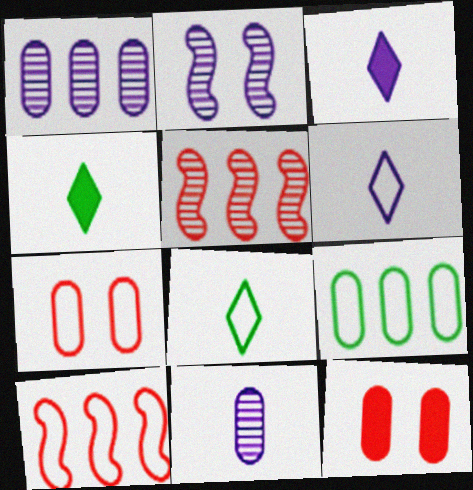[[9, 11, 12]]